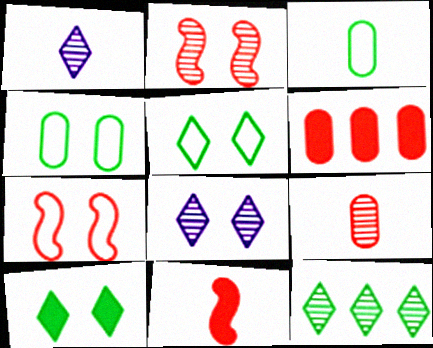[[1, 3, 11]]